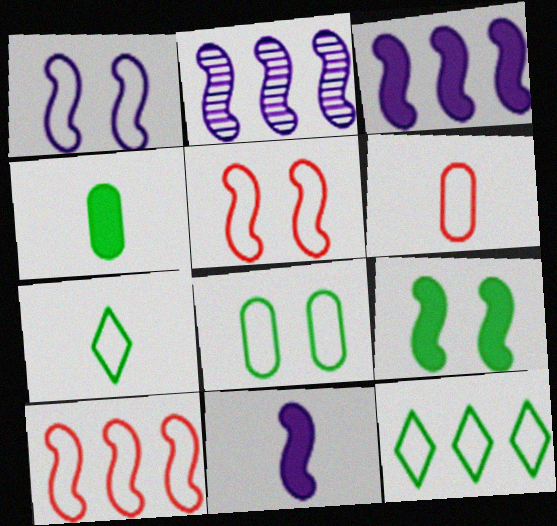[[1, 2, 11], 
[1, 6, 12]]